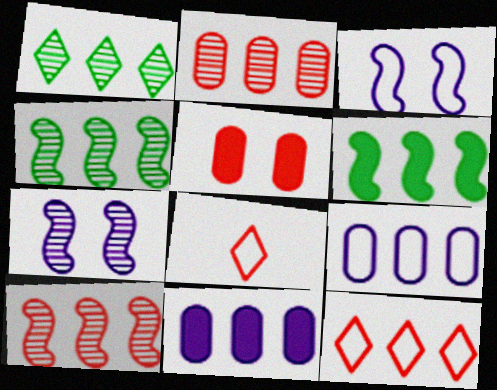[[4, 11, 12], 
[5, 8, 10]]